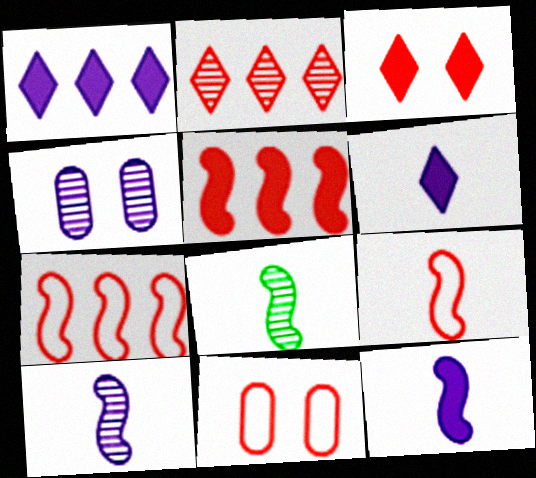[[1, 8, 11], 
[2, 4, 8], 
[8, 9, 12]]